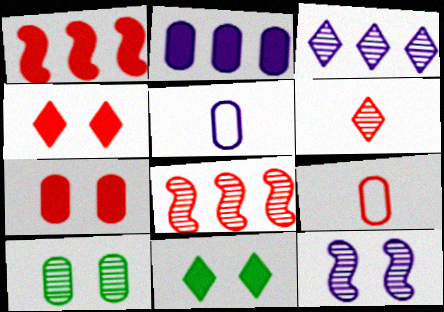[[2, 9, 10], 
[4, 8, 9], 
[5, 8, 11]]